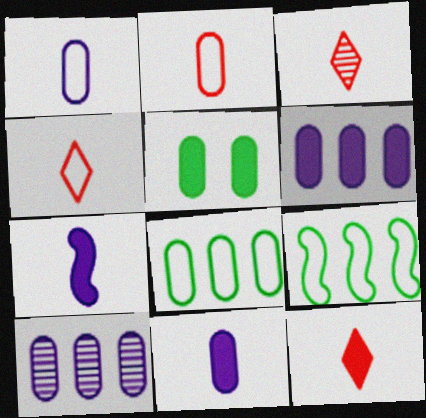[[2, 5, 10], 
[3, 4, 12]]